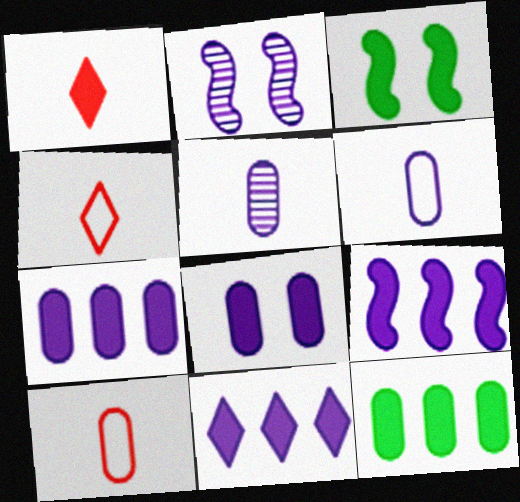[[1, 3, 7], 
[2, 4, 12], 
[2, 6, 11], 
[7, 9, 11]]